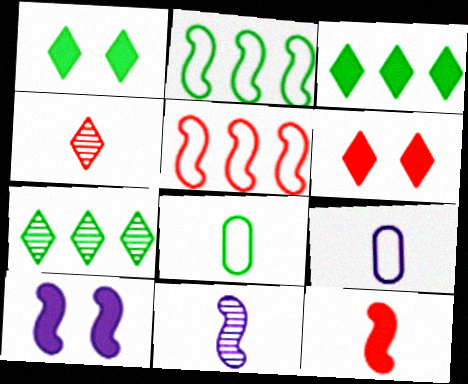[]